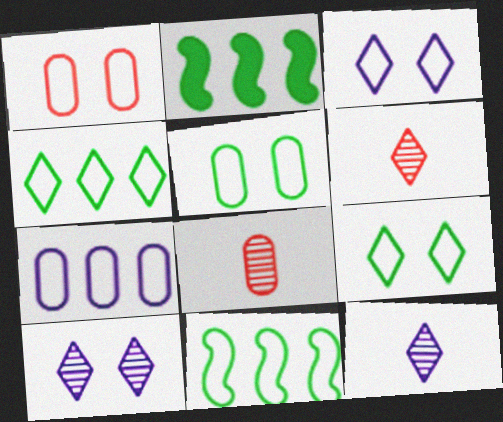[[1, 2, 12], 
[2, 3, 8]]